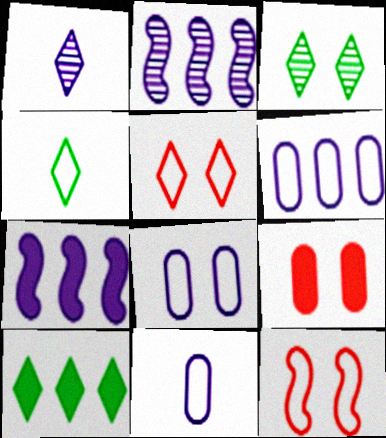[[1, 5, 10], 
[1, 7, 8], 
[2, 4, 9], 
[3, 4, 10], 
[4, 6, 12], 
[6, 8, 11]]